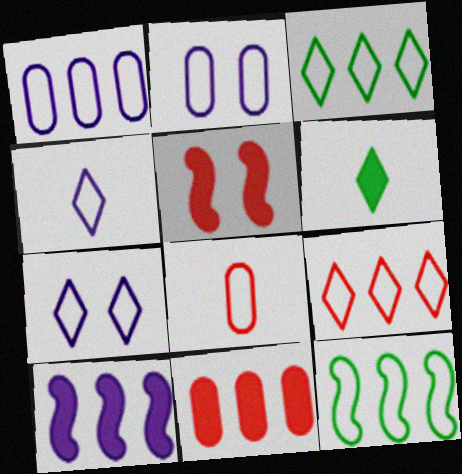[[1, 9, 12], 
[7, 8, 12]]